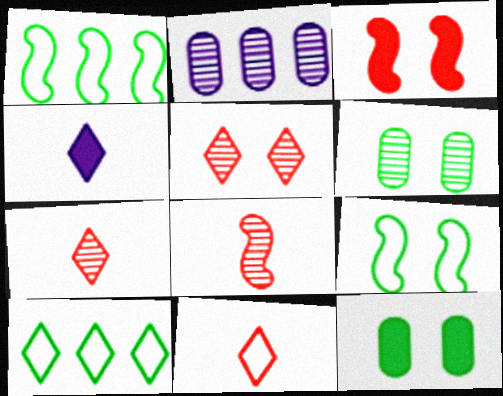[[4, 5, 10]]